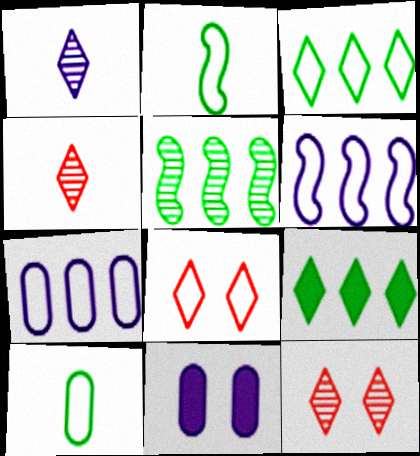[[1, 6, 11], 
[1, 8, 9], 
[2, 7, 8], 
[6, 8, 10]]